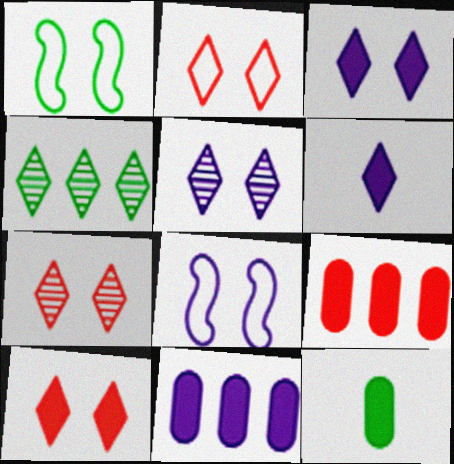[[1, 4, 12], 
[2, 4, 6], 
[2, 7, 10]]